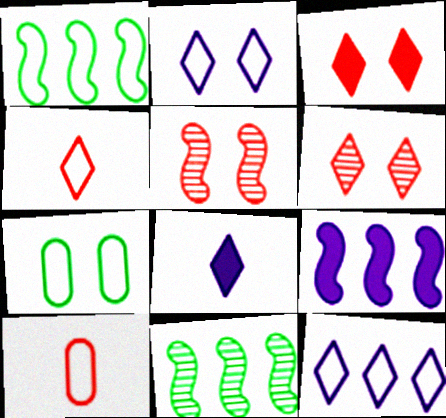[[1, 2, 10]]